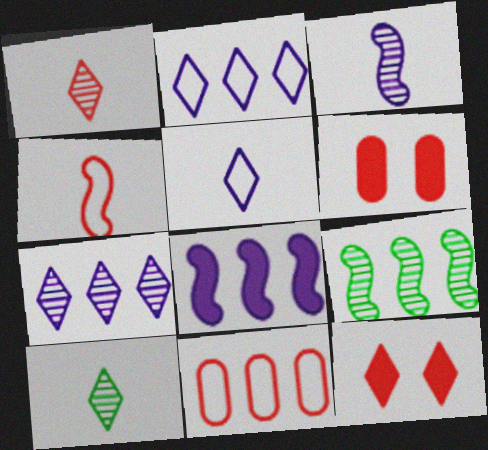[[2, 10, 12], 
[5, 6, 9]]